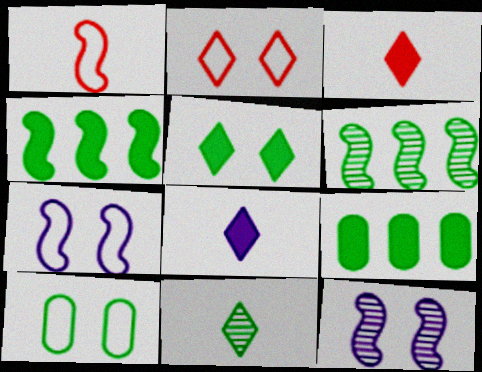[[1, 4, 12], 
[2, 7, 10], 
[4, 10, 11]]